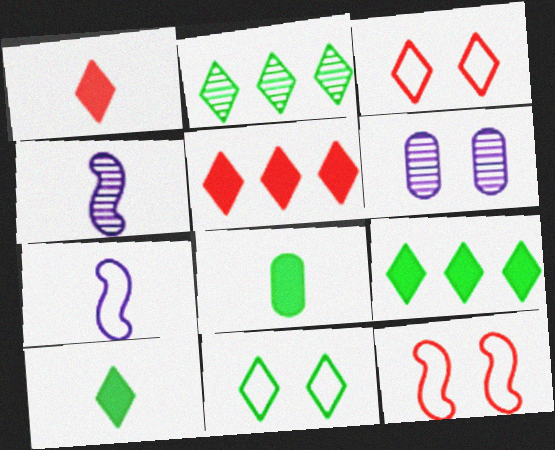[[2, 10, 11]]